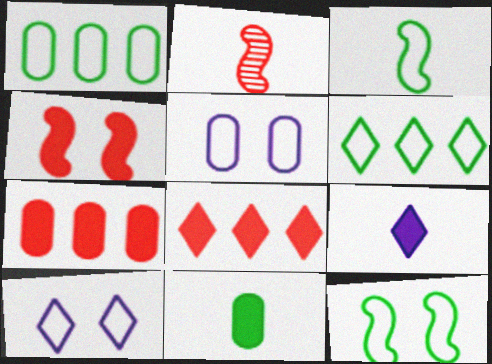[]